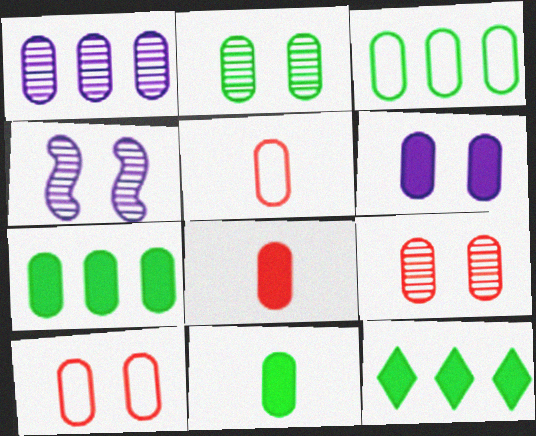[[1, 10, 11], 
[2, 3, 11], 
[2, 6, 10], 
[4, 5, 12], 
[6, 7, 8]]